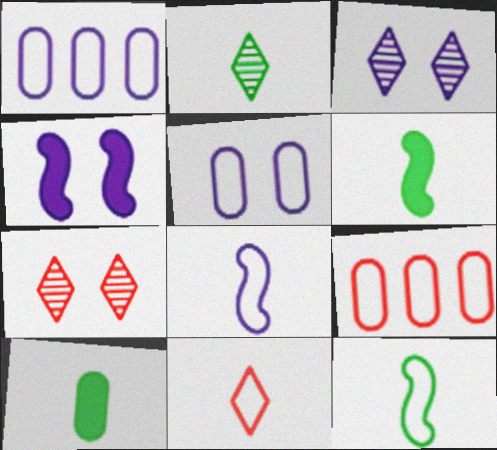[[1, 6, 7], 
[2, 4, 9], 
[2, 10, 12], 
[3, 4, 5], 
[3, 6, 9]]